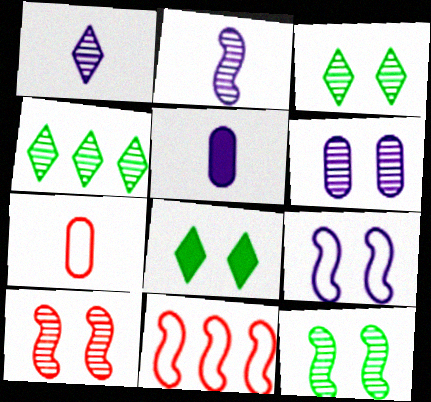[[3, 5, 11], 
[3, 6, 10]]